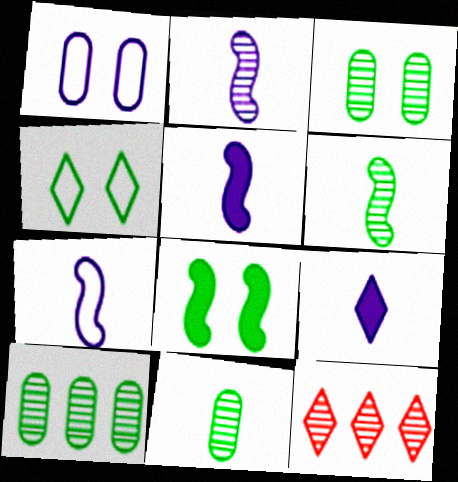[[2, 3, 12], 
[2, 5, 7], 
[3, 4, 8], 
[3, 10, 11], 
[4, 9, 12]]